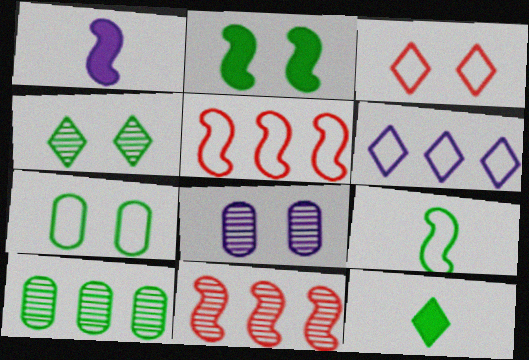[[1, 3, 10], 
[1, 6, 8], 
[2, 3, 8], 
[2, 4, 7], 
[5, 8, 12]]